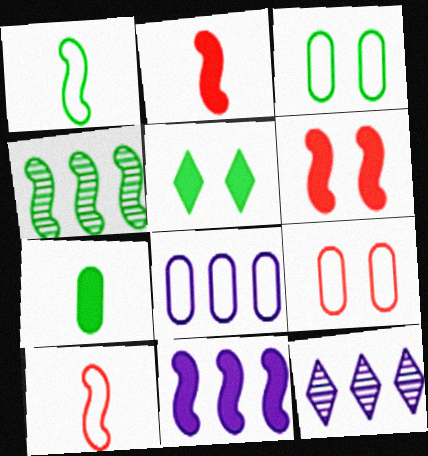[[2, 3, 12], 
[8, 11, 12]]